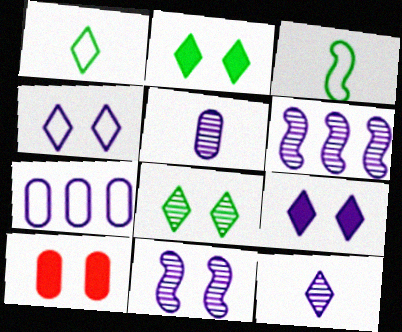[[1, 6, 10]]